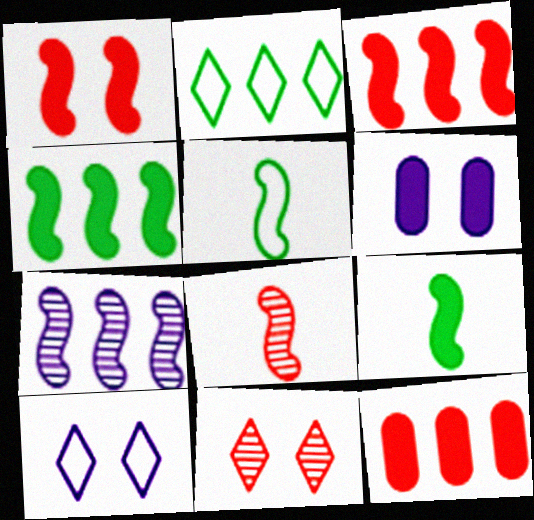[[1, 5, 7], 
[2, 6, 8], 
[2, 7, 12]]